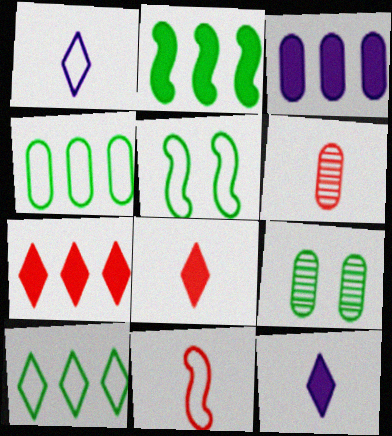[[2, 3, 7], 
[6, 8, 11]]